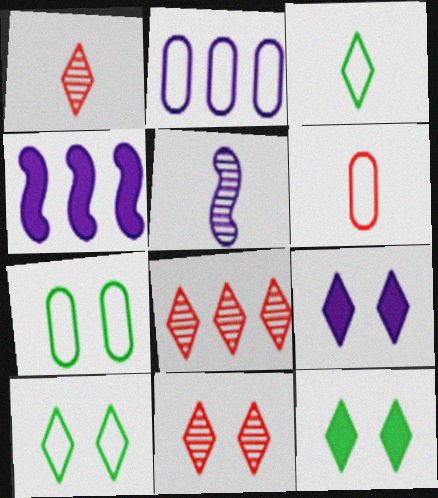[[1, 4, 7], 
[1, 8, 11], 
[2, 5, 9], 
[2, 6, 7], 
[3, 8, 9], 
[9, 10, 11]]